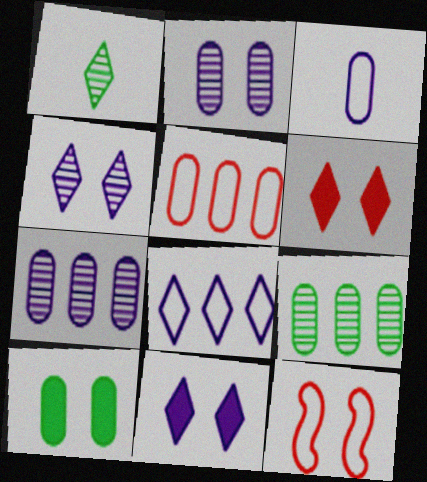[[1, 6, 8], 
[4, 10, 12]]